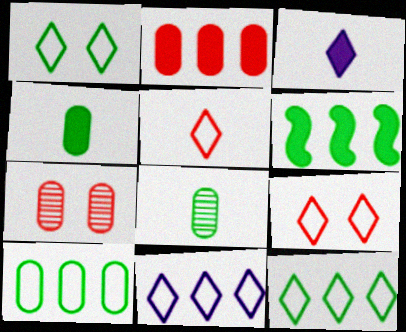[[1, 5, 11], 
[1, 6, 8]]